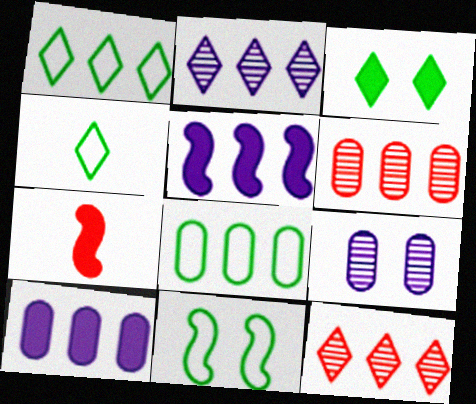[[1, 5, 6], 
[1, 7, 9], 
[3, 7, 10], 
[4, 8, 11], 
[5, 8, 12], 
[6, 8, 10]]